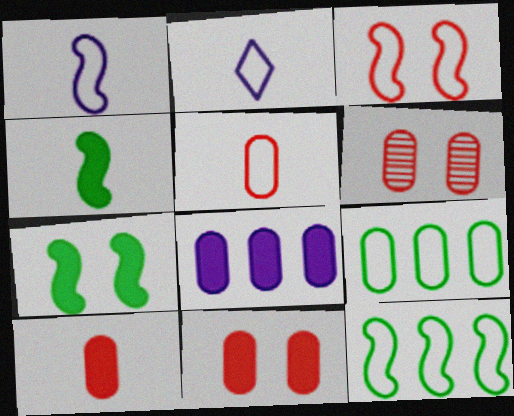[[1, 3, 12], 
[2, 3, 9]]